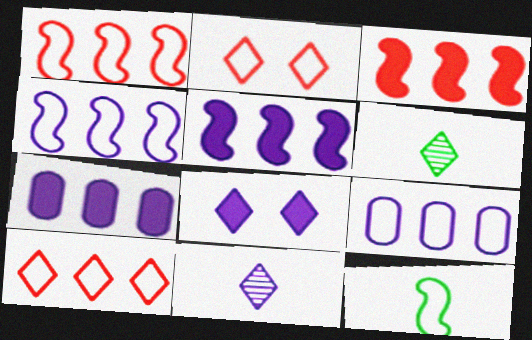[[2, 9, 12], 
[6, 8, 10]]